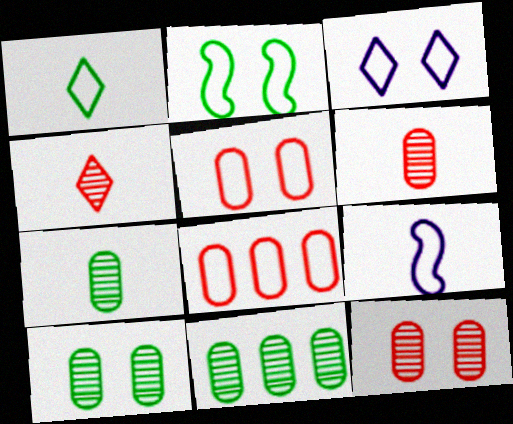[[2, 3, 5], 
[7, 10, 11]]